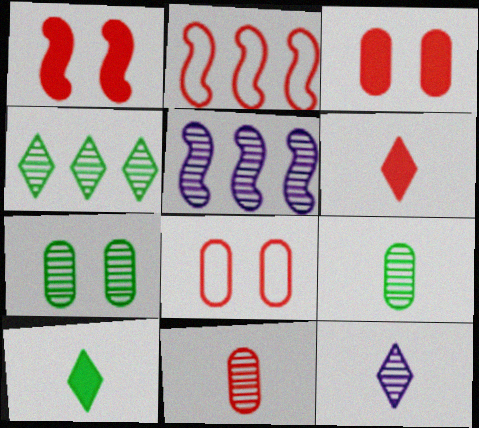[[5, 8, 10]]